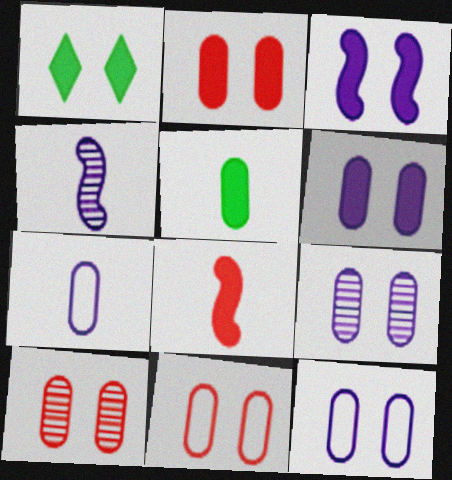[[1, 2, 3], 
[2, 10, 11], 
[6, 9, 12]]